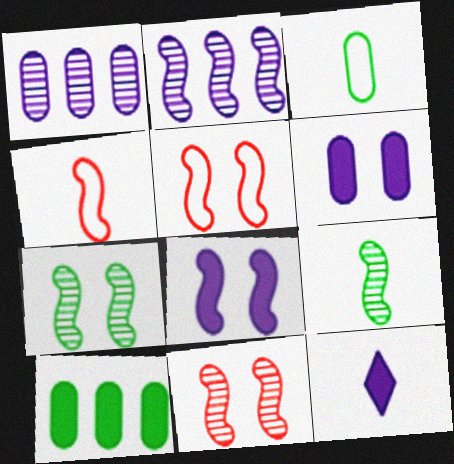[[2, 9, 11], 
[5, 7, 8]]